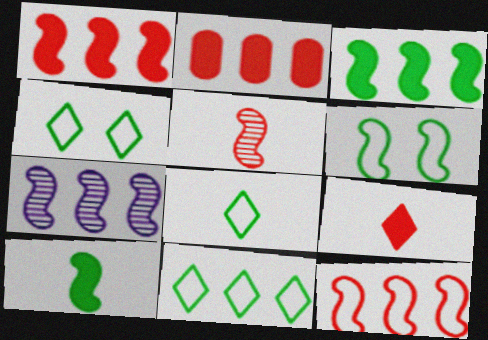[[2, 7, 11], 
[3, 7, 12], 
[4, 8, 11]]